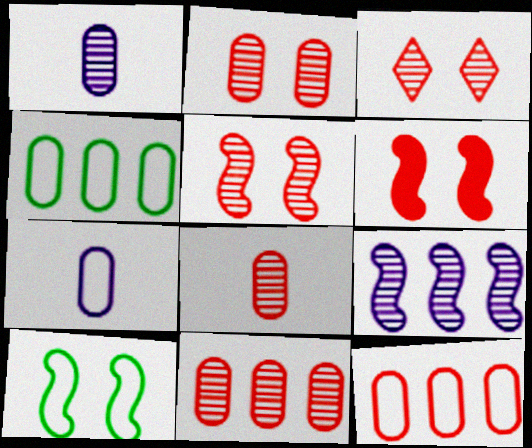[[2, 3, 5], 
[2, 8, 11]]